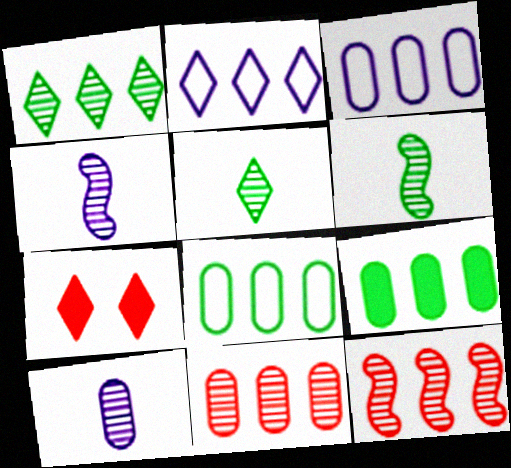[[2, 5, 7], 
[2, 9, 12], 
[3, 6, 7], 
[3, 9, 11], 
[4, 7, 8]]